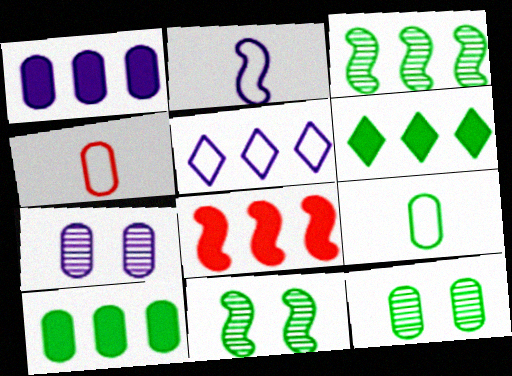[[1, 4, 12], 
[1, 6, 8], 
[2, 8, 11], 
[4, 7, 10], 
[6, 9, 11], 
[9, 10, 12]]